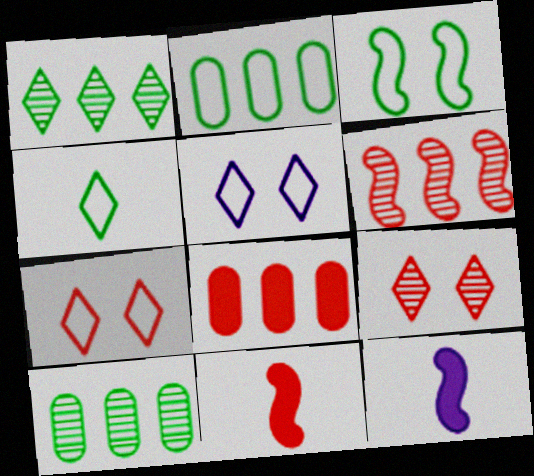[[2, 3, 4], 
[2, 9, 12], 
[3, 6, 12], 
[5, 10, 11], 
[7, 10, 12]]